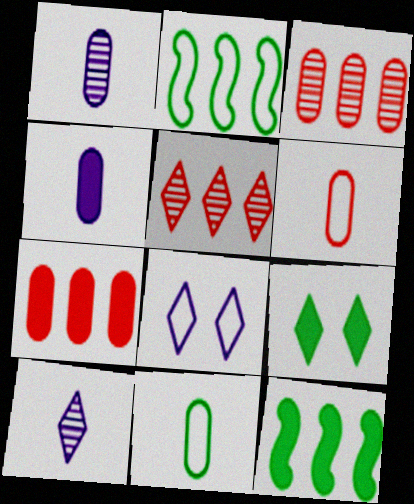[[2, 6, 8]]